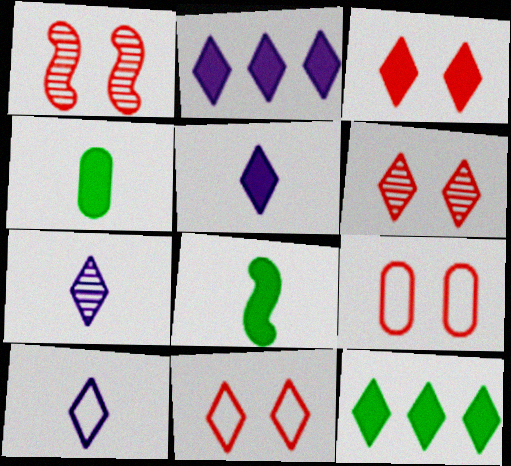[[1, 3, 9], 
[3, 5, 12], 
[3, 6, 11], 
[5, 7, 10], 
[6, 10, 12], 
[7, 11, 12]]